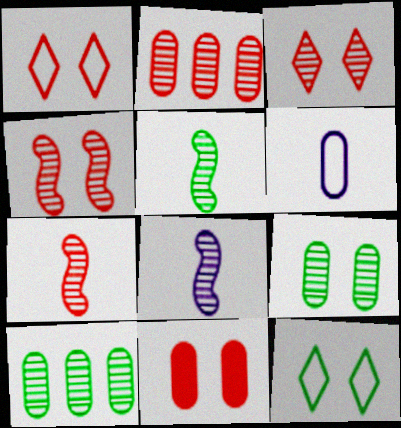[[1, 4, 11], 
[2, 3, 7], 
[3, 8, 10], 
[5, 7, 8], 
[6, 10, 11]]